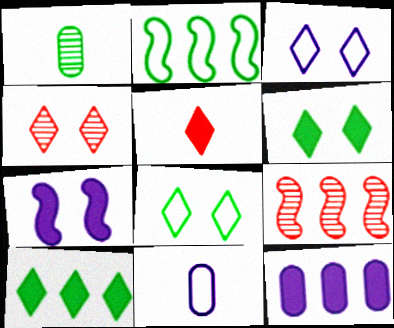[[1, 2, 6], 
[3, 4, 6], 
[6, 9, 11]]